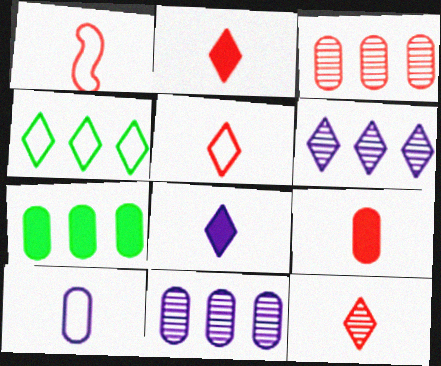[[1, 9, 12], 
[2, 5, 12]]